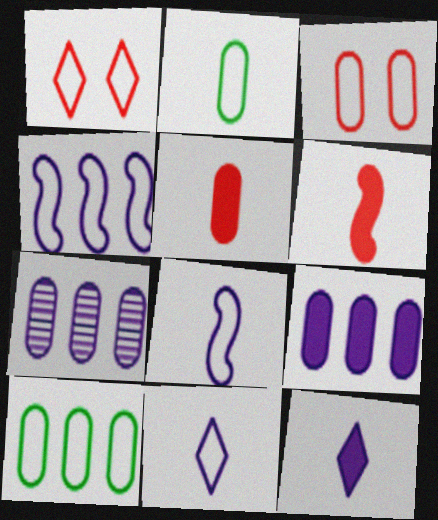[[1, 2, 4], 
[1, 8, 10]]